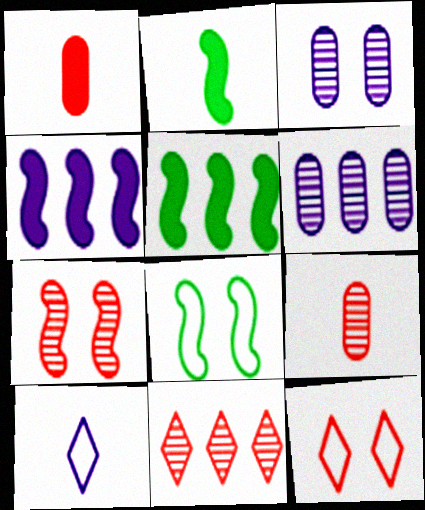[[2, 6, 12], 
[2, 9, 10], 
[3, 4, 10], 
[7, 9, 11]]